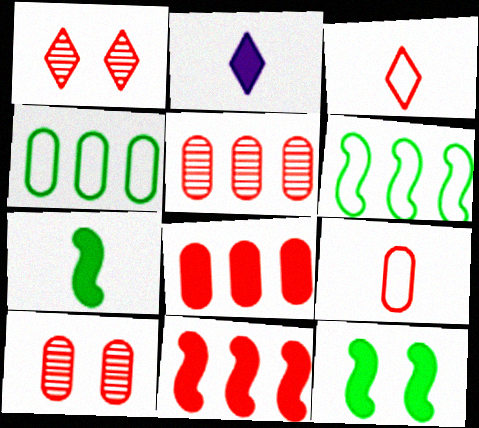[[1, 9, 11], 
[2, 6, 10], 
[2, 8, 12], 
[3, 10, 11], 
[8, 9, 10]]